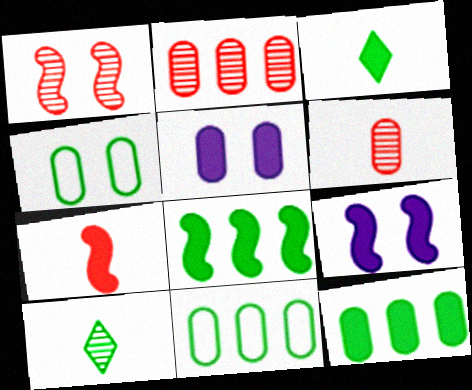[[4, 8, 10], 
[5, 6, 11], 
[7, 8, 9]]